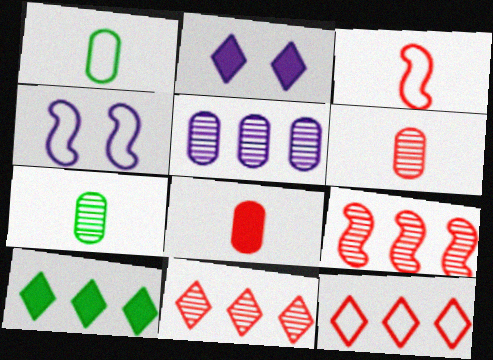[[1, 2, 9], 
[1, 4, 12], 
[4, 6, 10]]